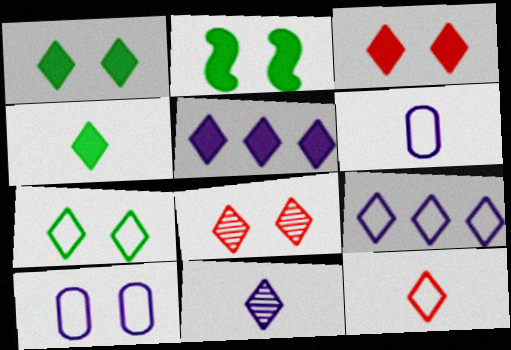[[2, 8, 10], 
[3, 4, 5], 
[4, 8, 9], 
[4, 11, 12], 
[7, 9, 12]]